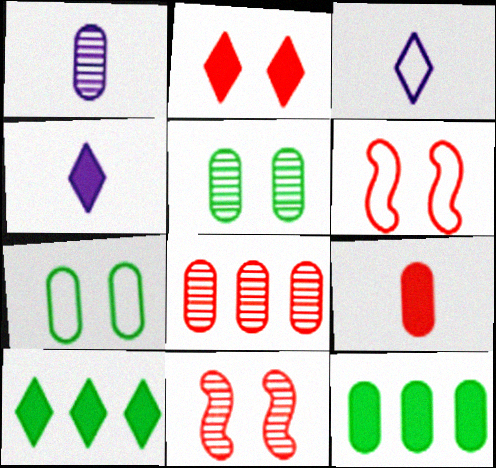[[1, 5, 8], 
[1, 6, 10], 
[2, 4, 10], 
[3, 11, 12]]